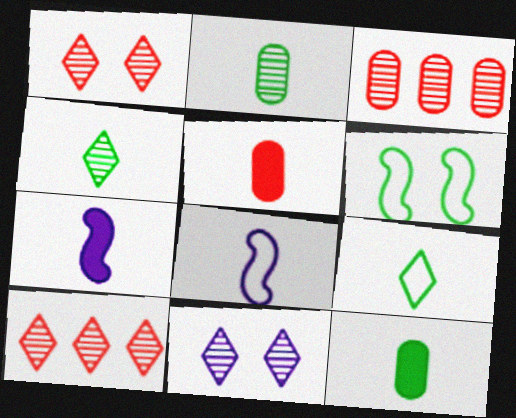[[4, 5, 8], 
[4, 10, 11]]